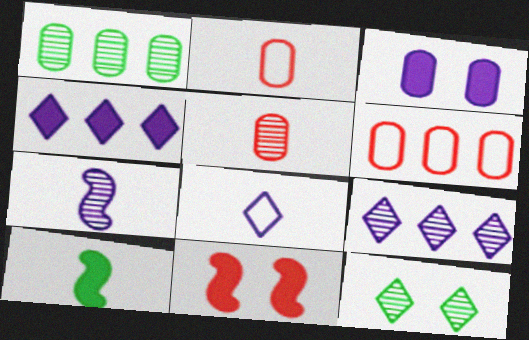[[1, 2, 3], 
[1, 8, 11], 
[5, 8, 10]]